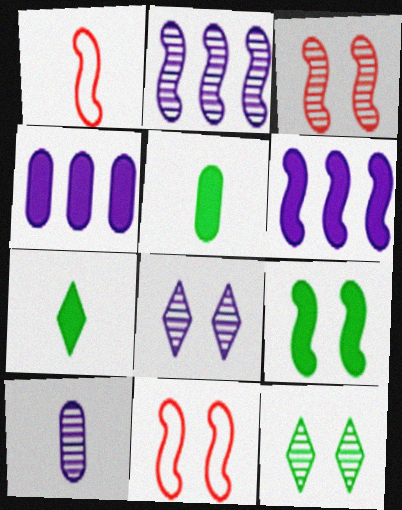[[1, 2, 9], 
[1, 4, 12], 
[1, 7, 10], 
[2, 8, 10]]